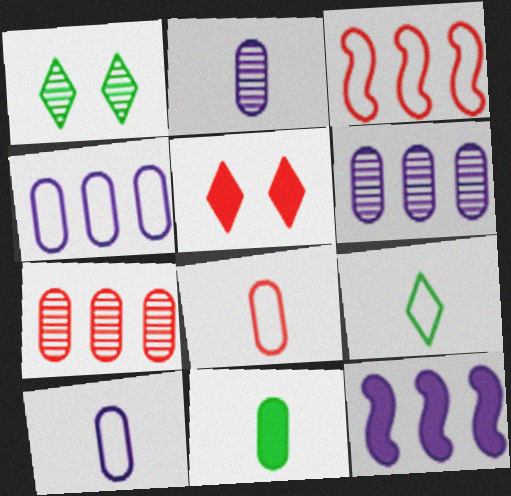[[1, 8, 12], 
[2, 8, 11], 
[5, 11, 12]]